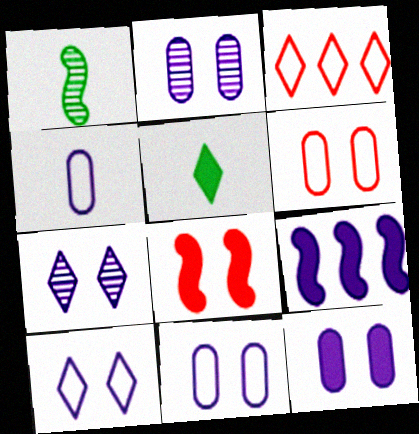[[1, 3, 12], 
[2, 11, 12], 
[3, 5, 7], 
[4, 7, 9]]